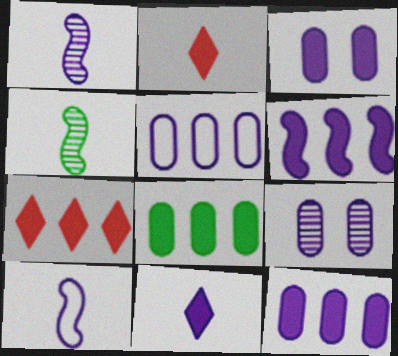[[3, 6, 11], 
[6, 7, 8]]